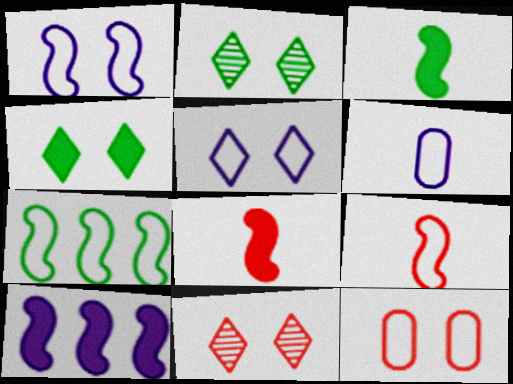[[1, 7, 9], 
[4, 5, 11]]